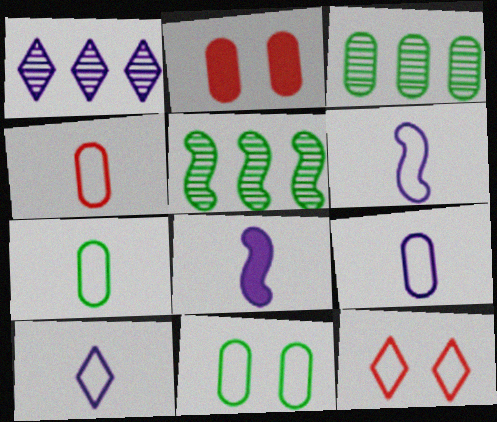[[2, 3, 9], 
[2, 5, 10], 
[3, 8, 12], 
[4, 7, 9], 
[6, 9, 10]]